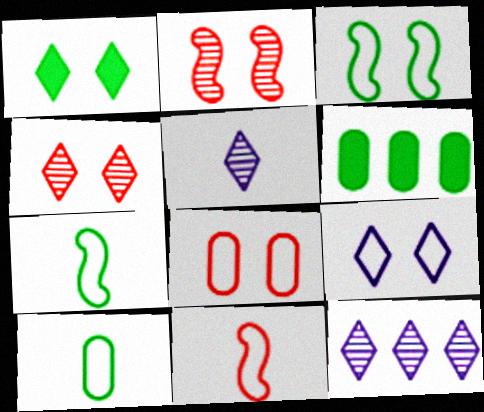[[1, 4, 9], 
[3, 8, 9]]